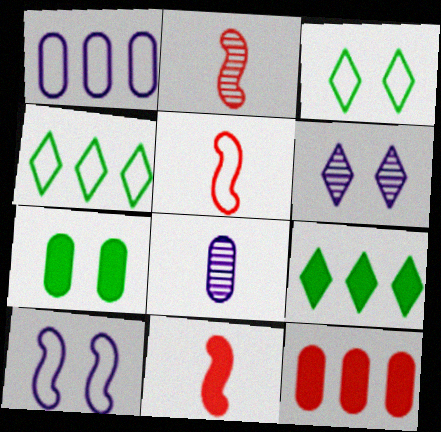[[1, 3, 5], 
[2, 5, 11]]